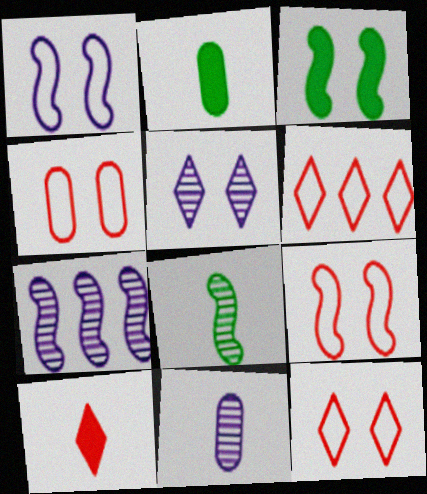[[2, 7, 12], 
[3, 4, 5], 
[3, 6, 11], 
[4, 9, 12], 
[5, 7, 11]]